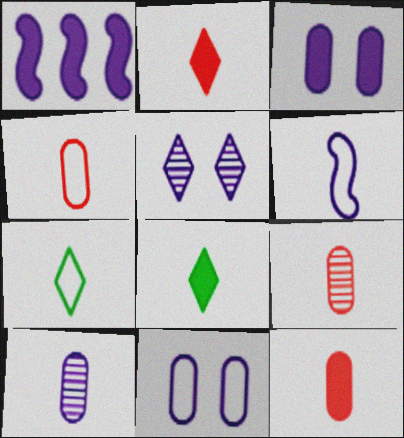[[4, 6, 7], 
[4, 9, 12], 
[6, 8, 9]]